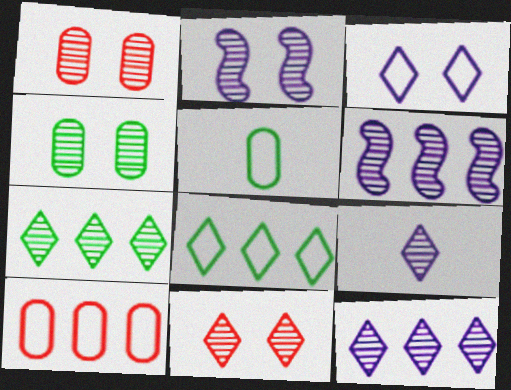[[2, 4, 11], 
[7, 9, 11]]